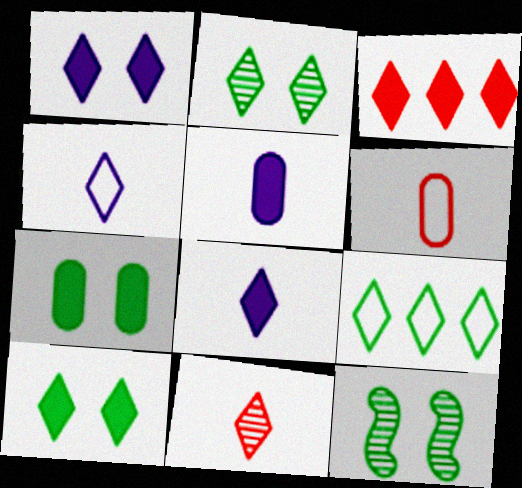[[1, 9, 11], 
[2, 3, 4], 
[3, 8, 10]]